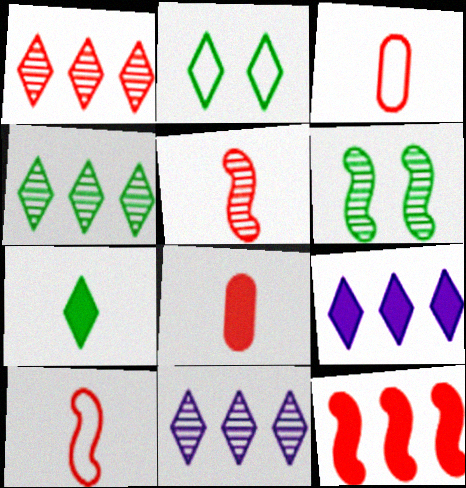[[1, 4, 11], 
[2, 4, 7], 
[3, 6, 9]]